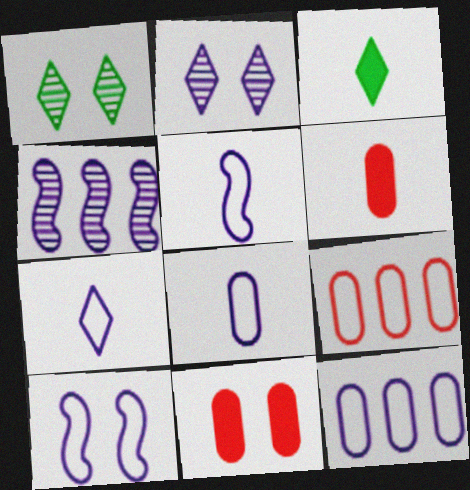[[1, 10, 11], 
[5, 7, 8], 
[7, 10, 12]]